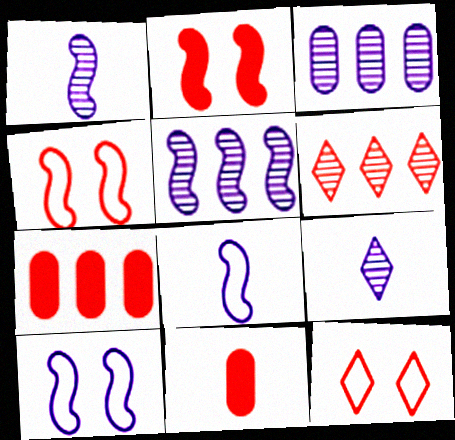[[4, 6, 11]]